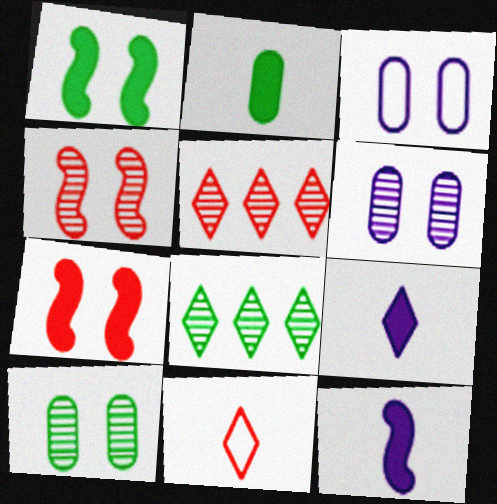[]